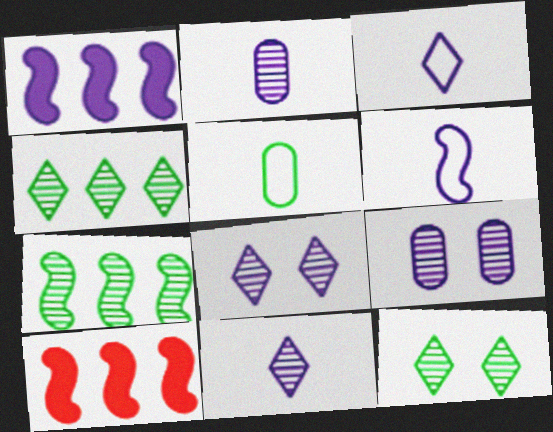[[1, 3, 9], 
[5, 8, 10]]